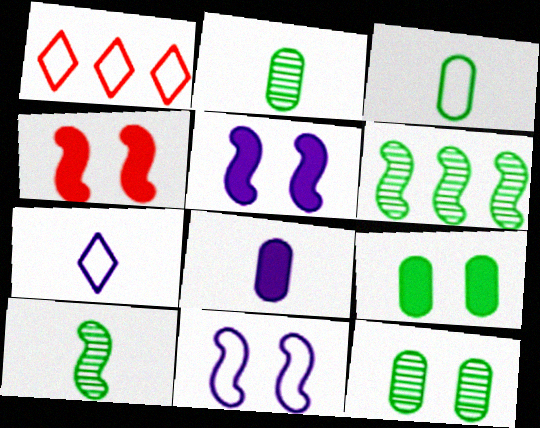[[1, 2, 5], 
[1, 3, 11]]